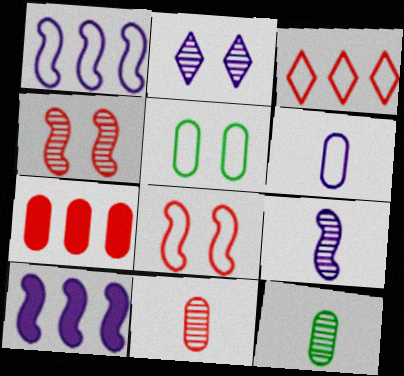[[2, 6, 10]]